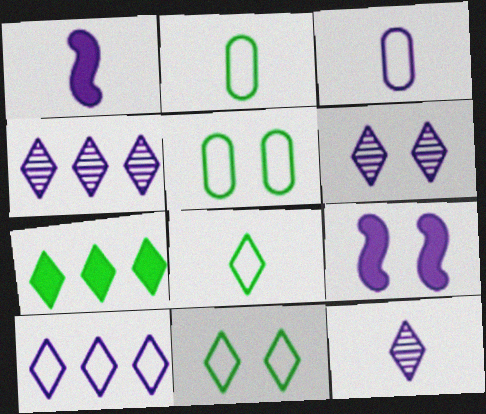[[1, 3, 12], 
[3, 4, 9], 
[4, 6, 12]]